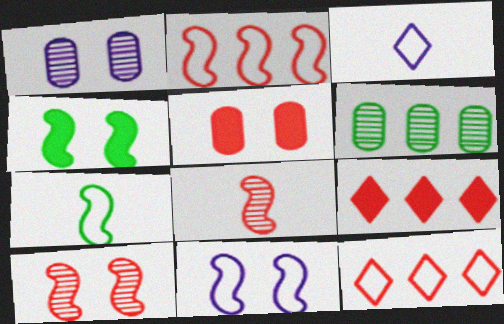[[1, 7, 9], 
[2, 7, 11], 
[4, 10, 11], 
[5, 8, 12]]